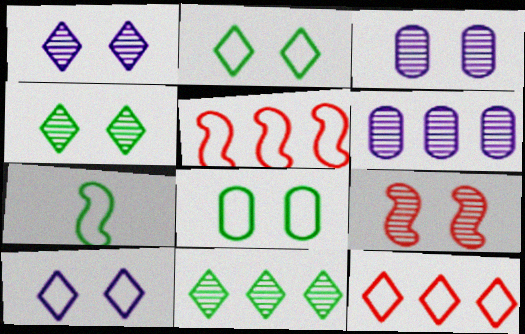[[3, 4, 9]]